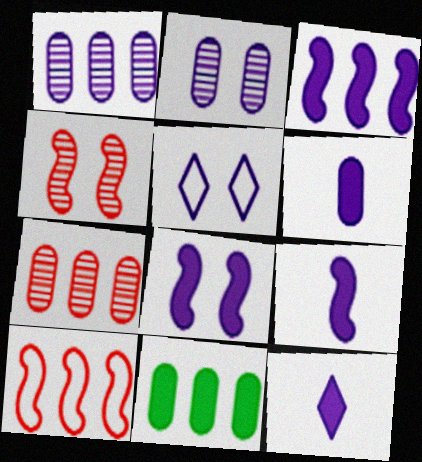[[1, 5, 9], 
[2, 5, 8], 
[3, 8, 9], 
[6, 9, 12]]